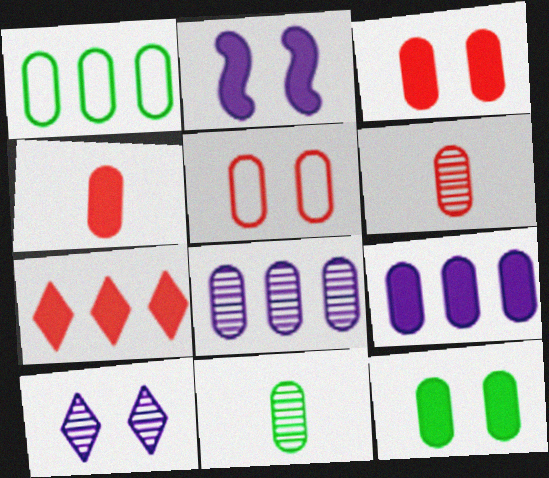[[1, 11, 12], 
[4, 9, 12], 
[5, 9, 11]]